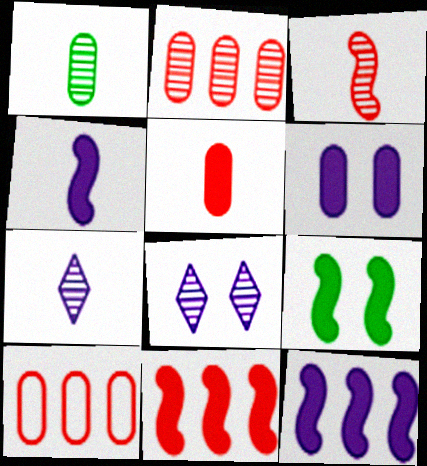[[1, 3, 7], 
[1, 6, 10], 
[4, 9, 11], 
[7, 9, 10]]